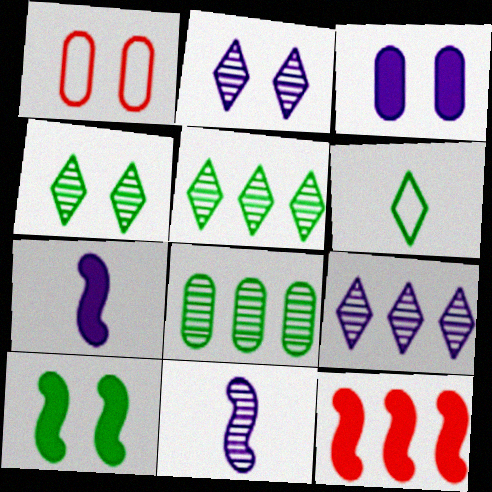[[1, 2, 10], 
[1, 5, 7], 
[6, 8, 10], 
[7, 10, 12]]